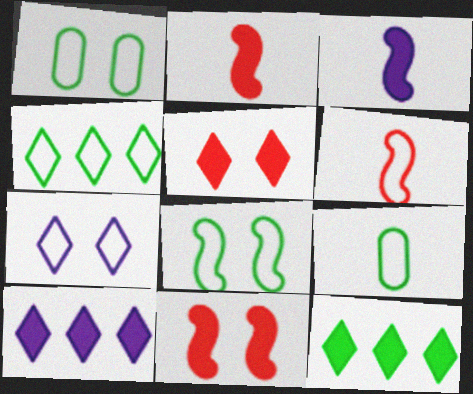[[4, 8, 9]]